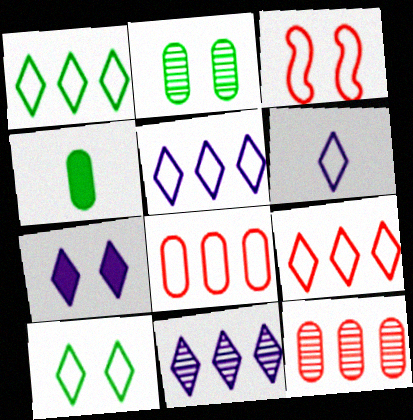[[1, 5, 9], 
[2, 3, 7], 
[3, 4, 11], 
[6, 7, 11], 
[6, 9, 10]]